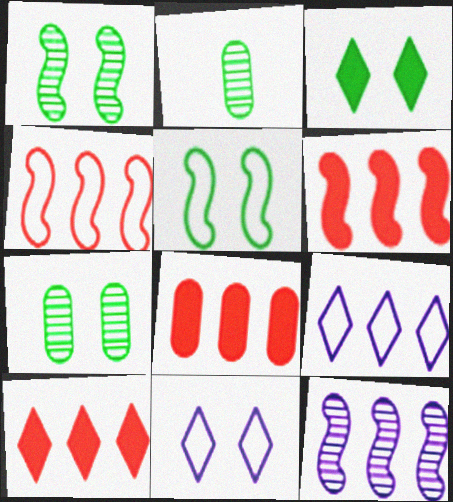[[2, 6, 11], 
[3, 5, 7], 
[6, 8, 10]]